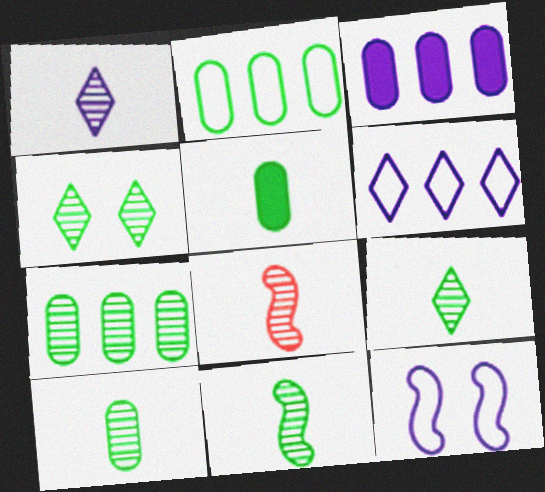[[1, 3, 12], 
[1, 8, 10], 
[4, 7, 11], 
[9, 10, 11]]